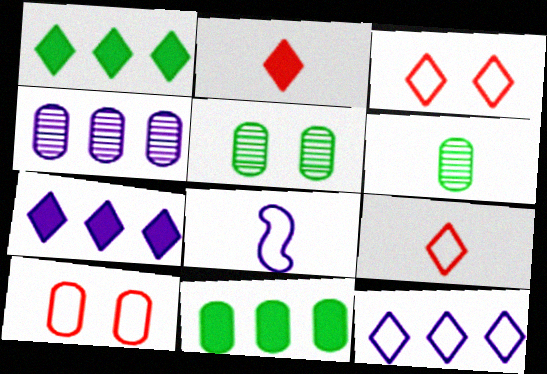[[2, 6, 8]]